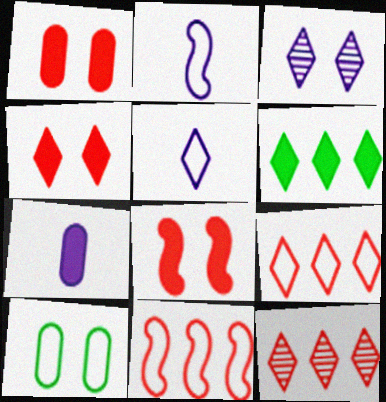[[1, 4, 8], 
[2, 9, 10], 
[3, 8, 10], 
[5, 10, 11], 
[6, 7, 8]]